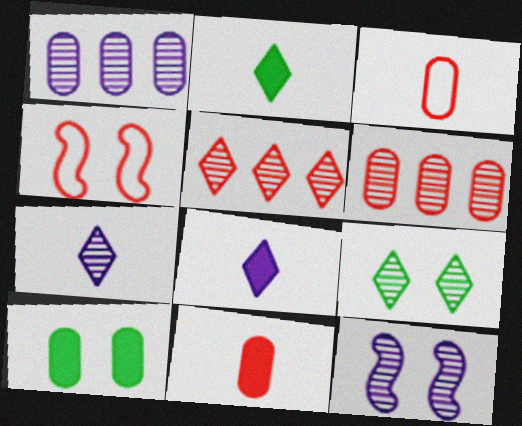[[1, 2, 4], 
[1, 3, 10], 
[1, 7, 12], 
[4, 5, 11], 
[5, 7, 9]]